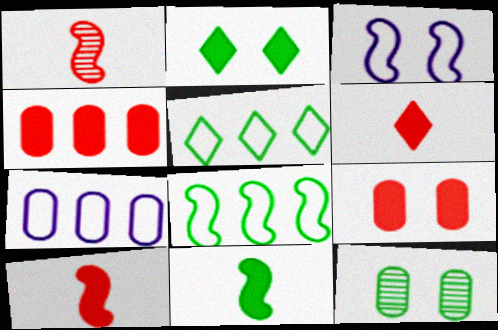[[1, 2, 7], 
[5, 11, 12]]